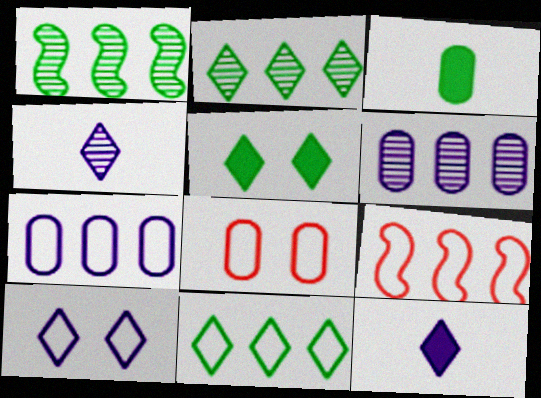[[1, 8, 12], 
[3, 6, 8], 
[7, 9, 11]]